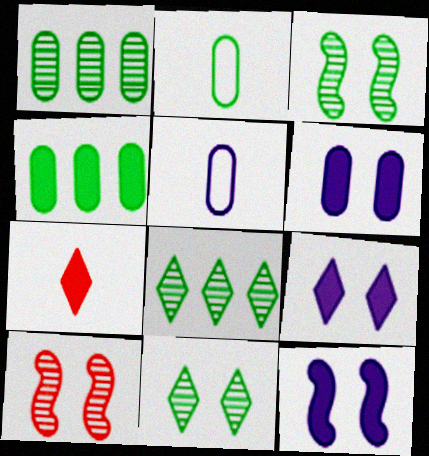[[4, 7, 12], 
[6, 9, 12]]